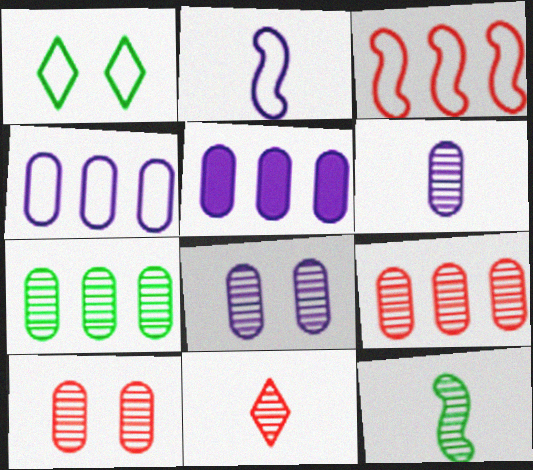[[6, 7, 10], 
[6, 11, 12]]